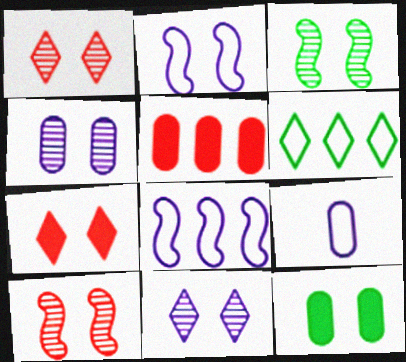[[1, 2, 12], 
[1, 3, 4]]